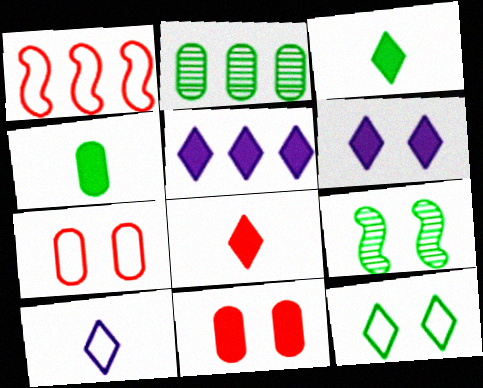[[1, 2, 5], 
[6, 7, 9]]